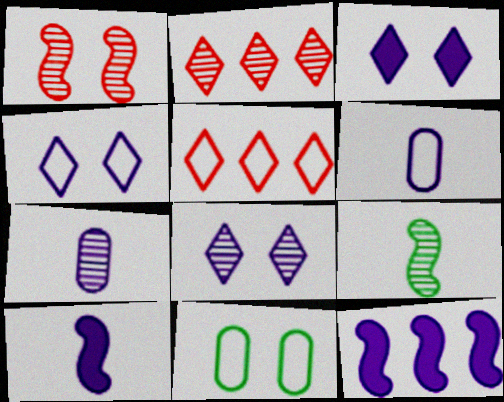[[1, 3, 11], 
[2, 10, 11], 
[3, 4, 8], 
[4, 7, 12], 
[6, 8, 12]]